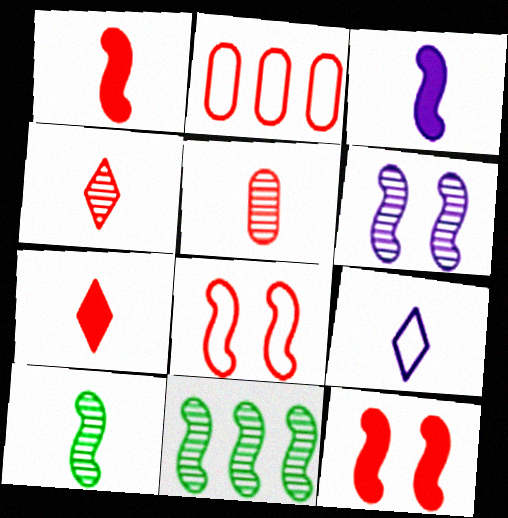[[2, 4, 12], 
[3, 8, 11]]